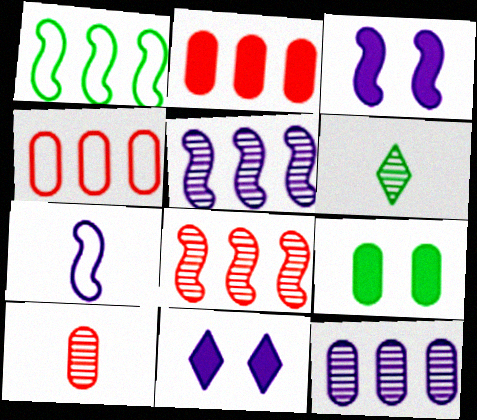[[1, 6, 9], 
[1, 10, 11], 
[3, 4, 6], 
[3, 5, 7], 
[7, 11, 12]]